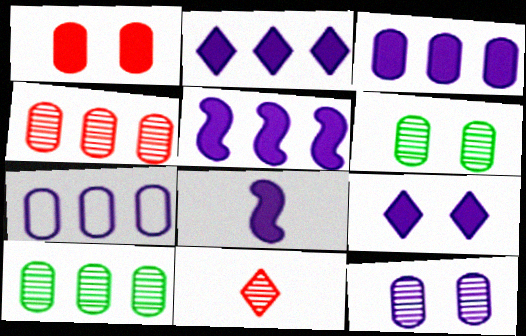[[2, 3, 5], 
[3, 8, 9]]